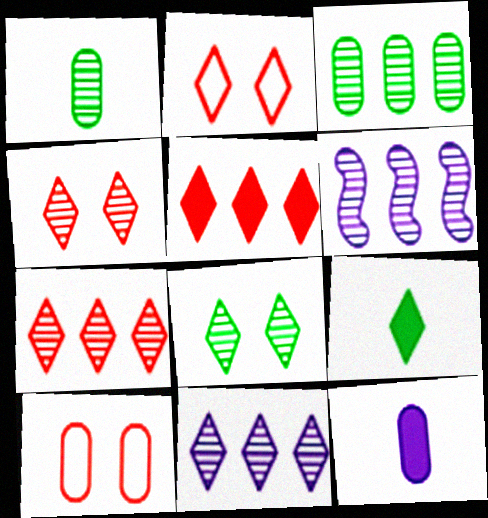[[1, 4, 6], 
[2, 9, 11], 
[3, 6, 7], 
[3, 10, 12], 
[6, 9, 10]]